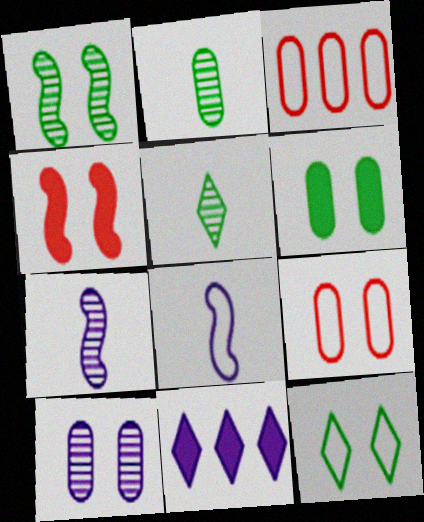[[1, 6, 12], 
[3, 8, 12], 
[4, 10, 12], 
[6, 9, 10], 
[8, 10, 11]]